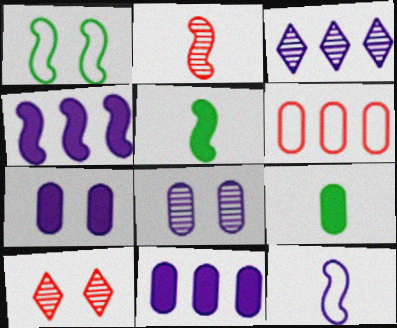[[1, 2, 4], 
[1, 7, 10], 
[2, 5, 12], 
[3, 7, 12], 
[6, 8, 9]]